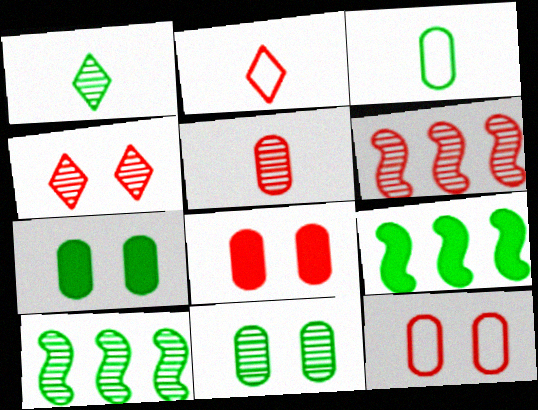[[1, 10, 11], 
[2, 6, 8], 
[4, 5, 6]]